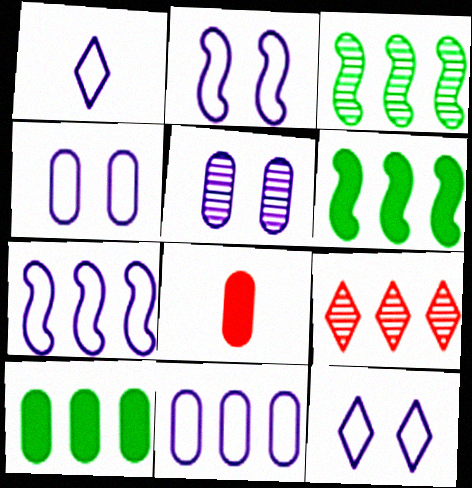[[1, 2, 11], 
[1, 4, 7], 
[2, 4, 12], 
[3, 8, 12], 
[6, 9, 11], 
[7, 9, 10]]